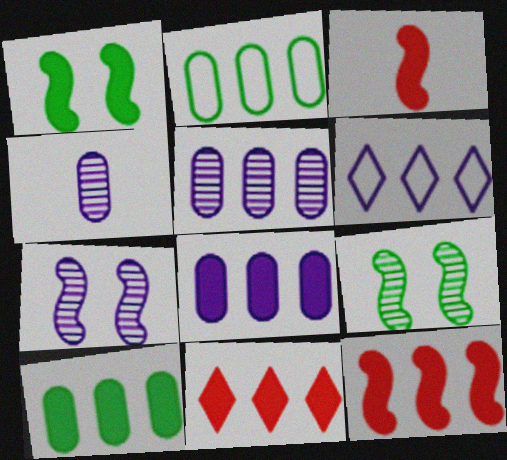[]